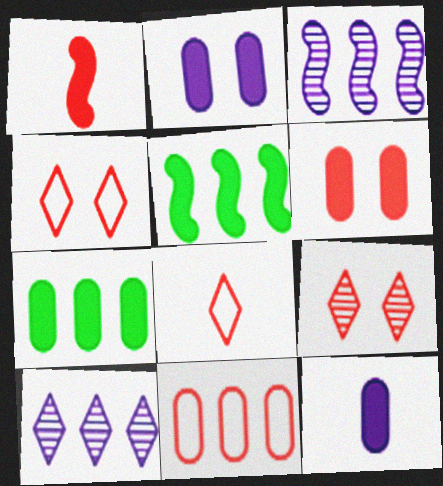[[1, 9, 11], 
[5, 10, 11], 
[6, 7, 12]]